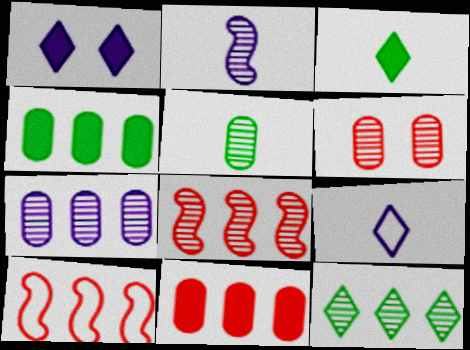[[1, 5, 10], 
[2, 6, 12], 
[5, 6, 7], 
[7, 8, 12]]